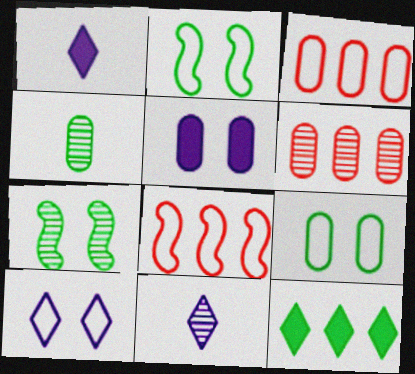[[1, 2, 6], 
[1, 3, 7], 
[2, 4, 12], 
[3, 4, 5], 
[6, 7, 11]]